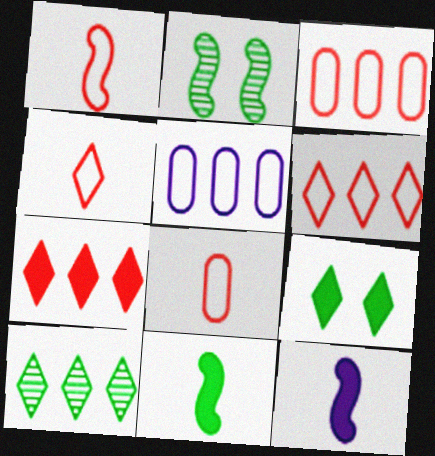[[1, 4, 8]]